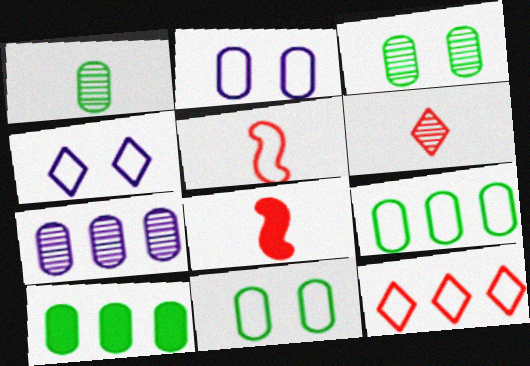[[1, 10, 11], 
[4, 5, 9]]